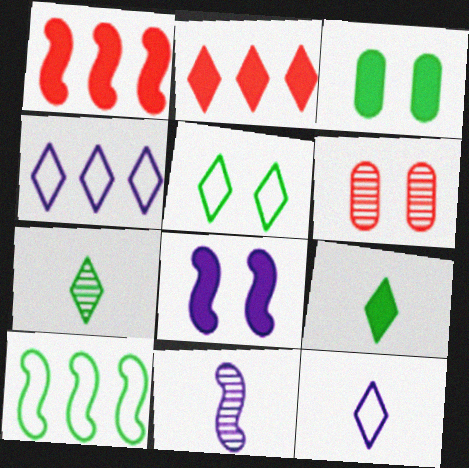[[3, 7, 10], 
[5, 6, 8]]